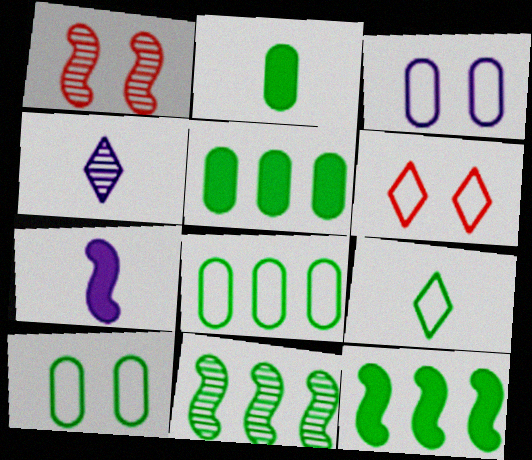[]